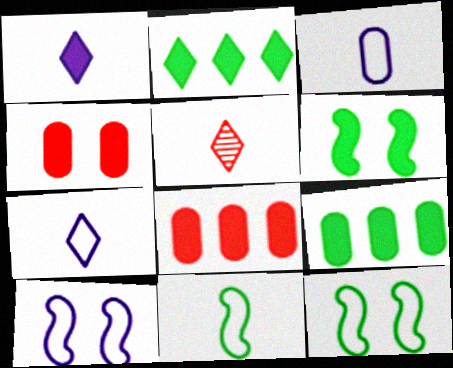[[1, 6, 8], 
[5, 9, 10]]